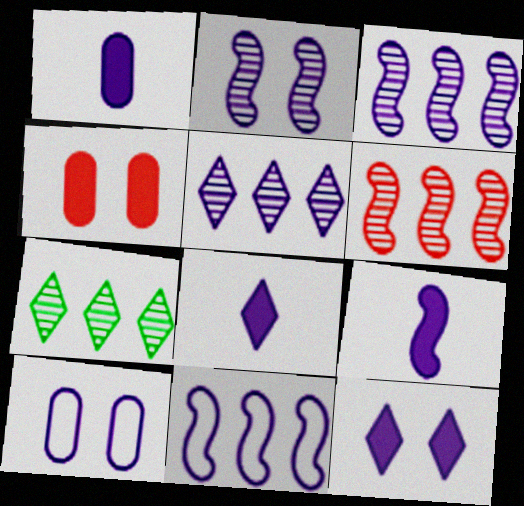[[1, 8, 9], 
[2, 9, 11], 
[2, 10, 12], 
[3, 8, 10], 
[5, 9, 10]]